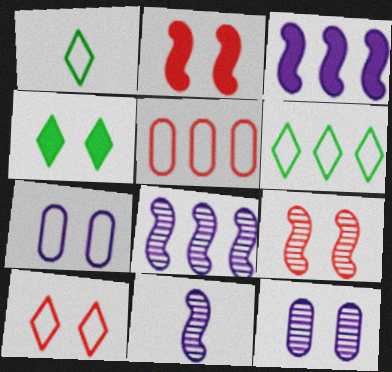[[4, 5, 11], 
[4, 7, 9]]